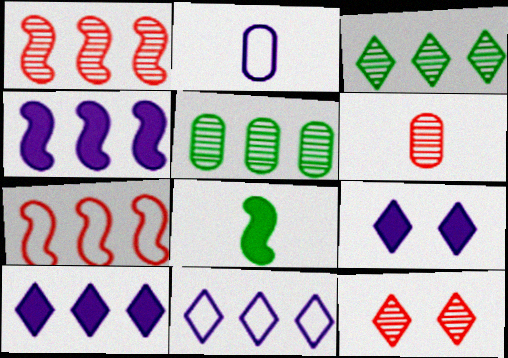[[1, 6, 12], 
[5, 7, 10]]